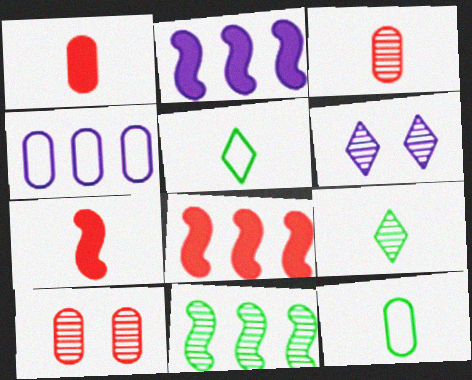[[2, 5, 10], 
[3, 6, 11], 
[6, 8, 12]]